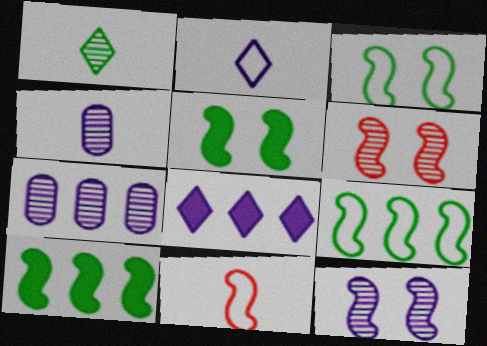[[1, 6, 7], 
[10, 11, 12]]